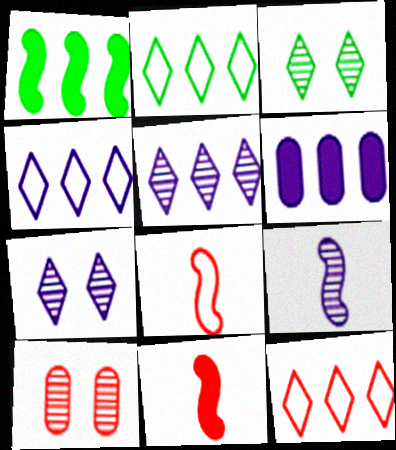[[2, 4, 12], 
[3, 6, 8], 
[10, 11, 12]]